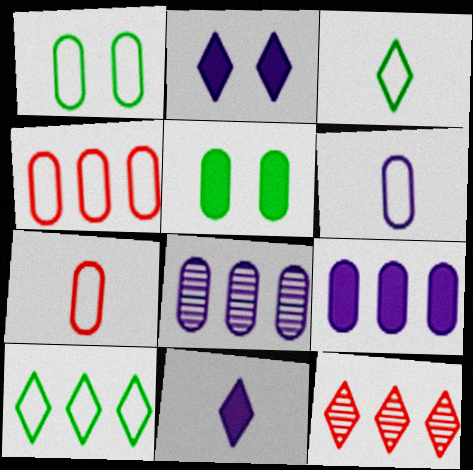[[1, 4, 6], 
[2, 3, 12], 
[5, 7, 8]]